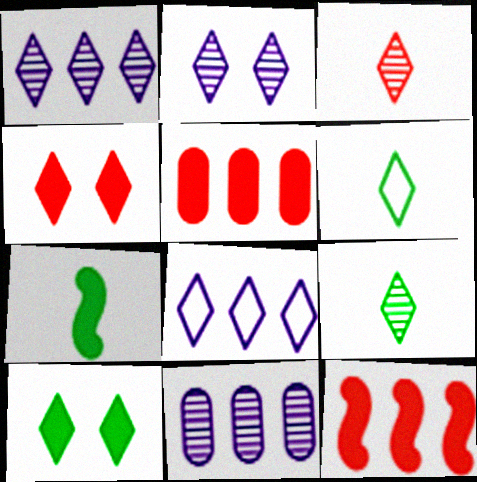[[1, 4, 6], 
[3, 8, 10], 
[4, 8, 9]]